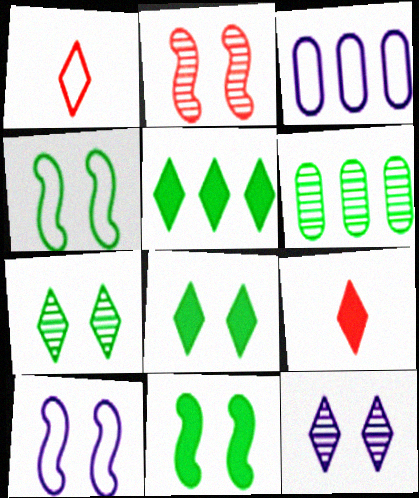[[1, 3, 4], 
[1, 5, 12], 
[2, 10, 11], 
[6, 9, 10]]